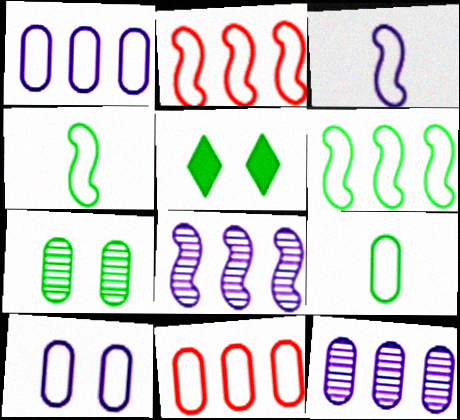[[9, 10, 11]]